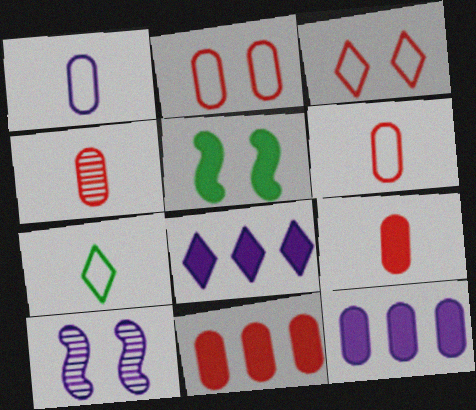[[1, 8, 10], 
[2, 4, 11], 
[4, 6, 9], 
[5, 8, 9], 
[7, 10, 11]]